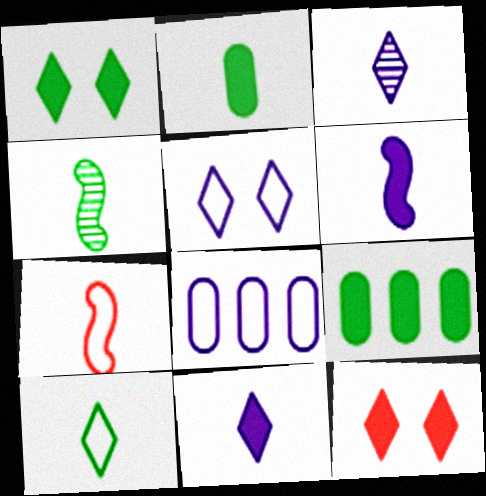[[2, 3, 7], 
[2, 4, 10], 
[4, 6, 7], 
[4, 8, 12], 
[6, 9, 12]]